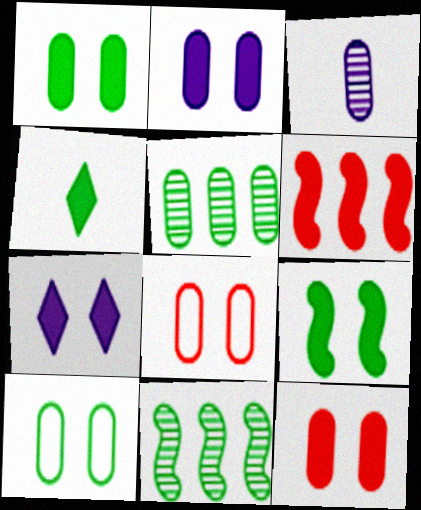[[1, 2, 12], 
[2, 4, 6], 
[4, 10, 11], 
[7, 9, 12]]